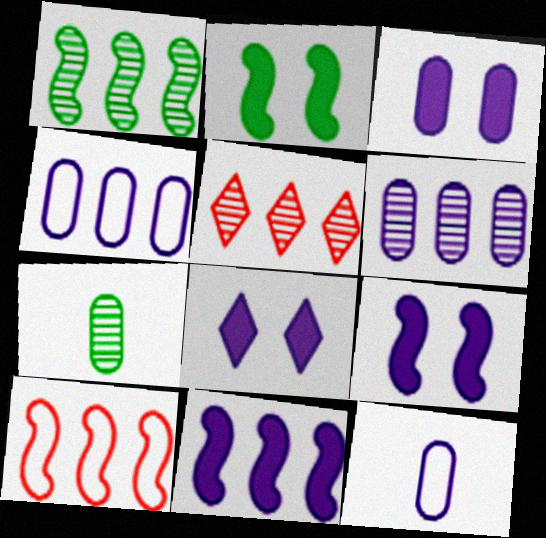[[1, 5, 6], 
[1, 10, 11], 
[2, 5, 12], 
[3, 6, 12], 
[3, 8, 9], 
[7, 8, 10]]